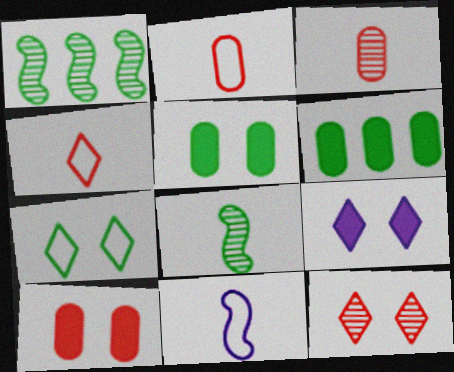[[1, 2, 9], 
[6, 7, 8], 
[6, 11, 12], 
[7, 9, 12]]